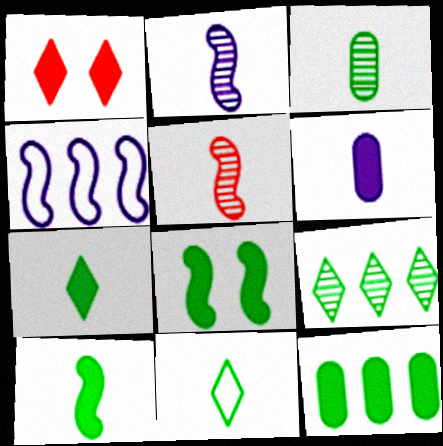[[1, 3, 4], 
[3, 10, 11], 
[4, 5, 8], 
[5, 6, 11], 
[7, 8, 12]]